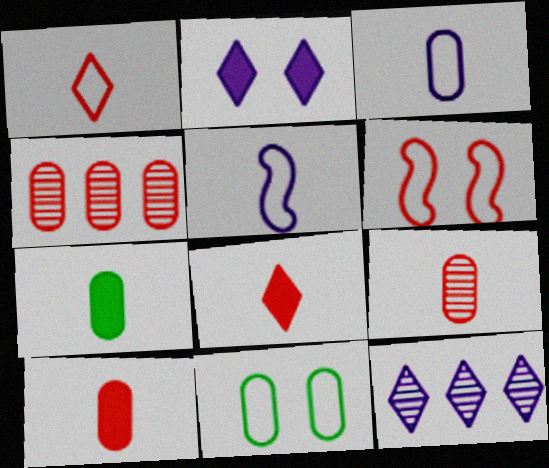[[3, 7, 9], 
[4, 6, 8], 
[6, 7, 12]]